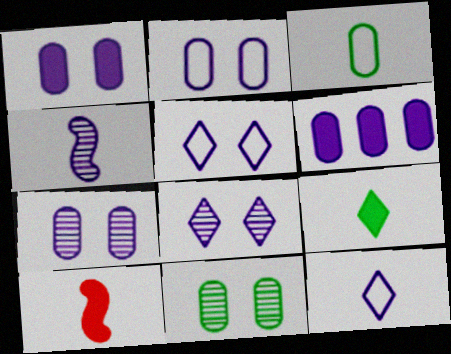[[1, 2, 7], 
[4, 5, 6]]